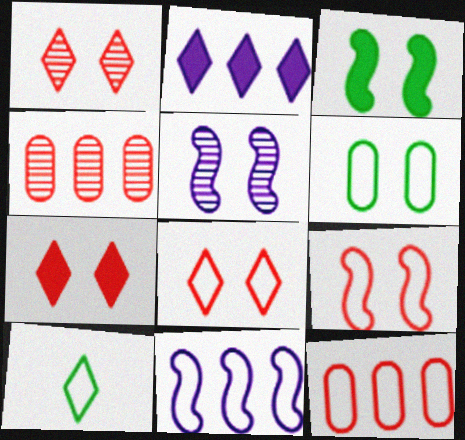[[1, 2, 10], 
[1, 7, 8], 
[3, 5, 9], 
[5, 6, 7]]